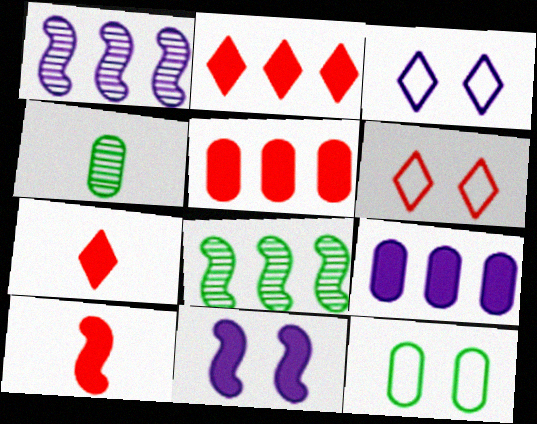[[1, 7, 12]]